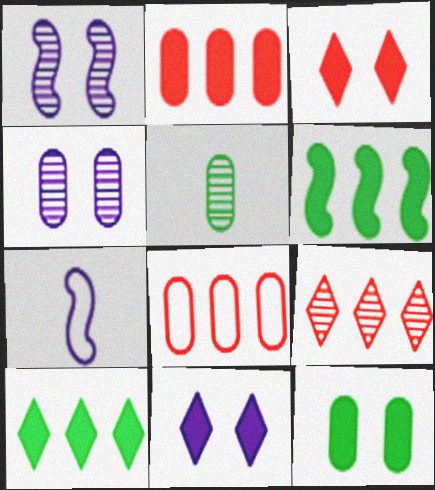[[1, 5, 9], 
[7, 9, 12]]